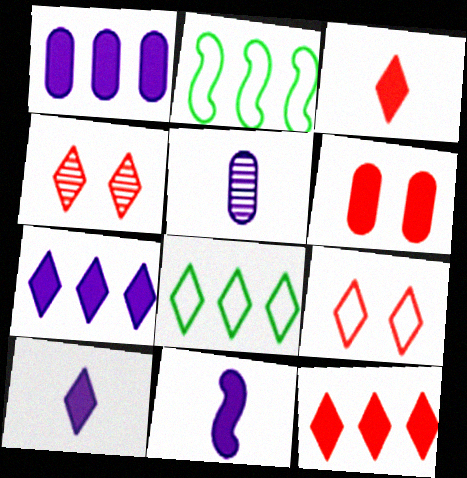[[4, 8, 10]]